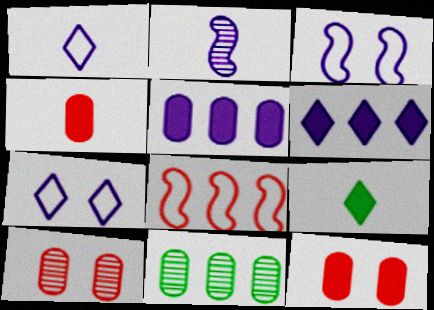[[2, 5, 7], 
[6, 8, 11]]